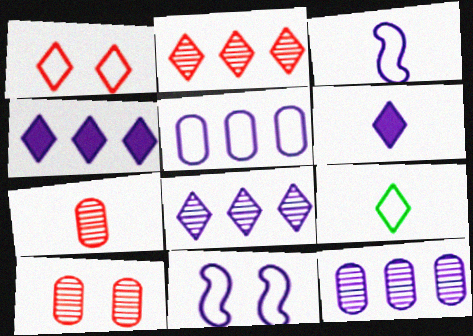[[6, 11, 12]]